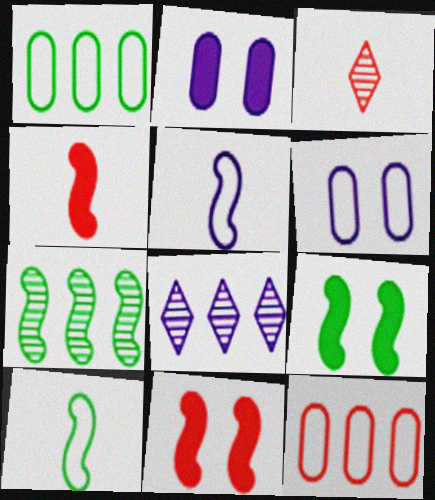[[2, 5, 8], 
[3, 11, 12], 
[5, 7, 11], 
[7, 9, 10]]